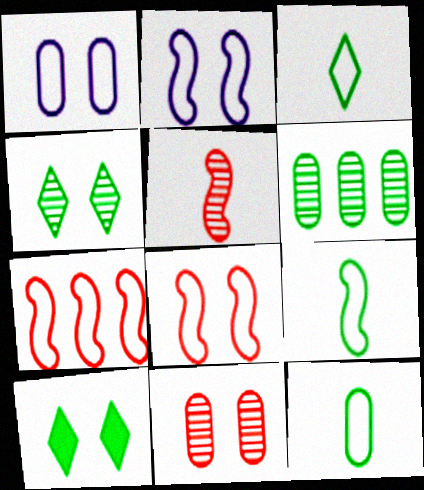[[1, 3, 7], 
[2, 7, 9], 
[2, 10, 11], 
[3, 9, 12], 
[6, 9, 10]]